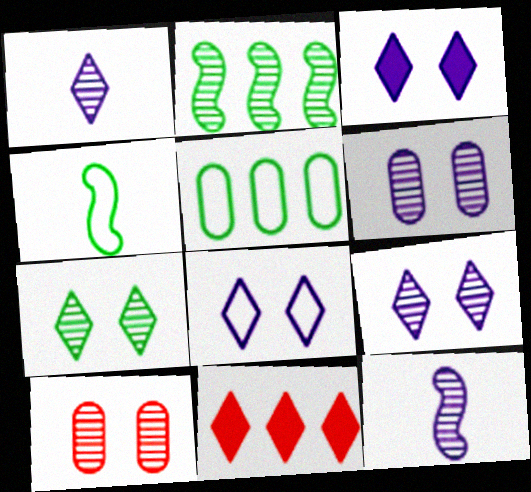[[1, 2, 10], 
[3, 8, 9], 
[4, 6, 11]]